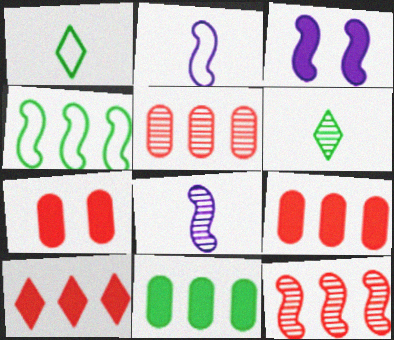[[1, 3, 5]]